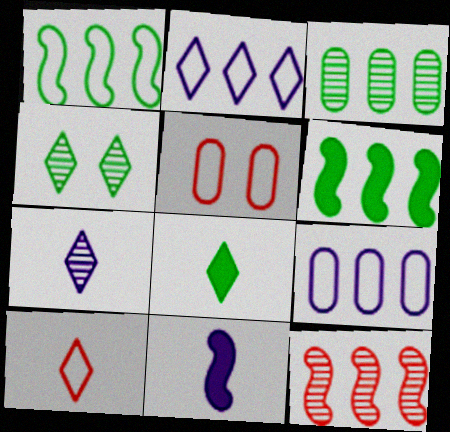[[5, 6, 7], 
[7, 8, 10]]